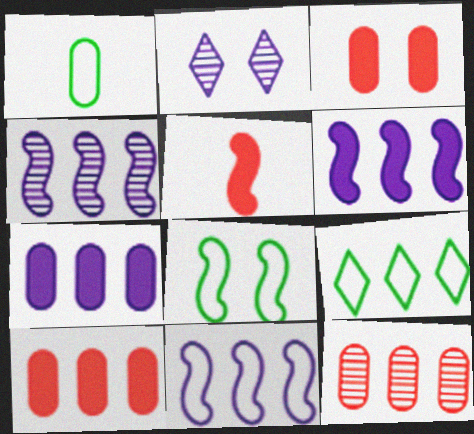[[1, 8, 9], 
[2, 3, 8], 
[4, 5, 8], 
[4, 6, 11], 
[4, 9, 10], 
[6, 9, 12]]